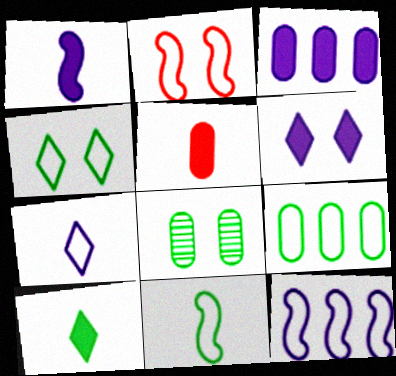[[1, 3, 6], 
[1, 5, 10], 
[2, 6, 8], 
[2, 7, 9], 
[2, 11, 12], 
[4, 9, 11]]